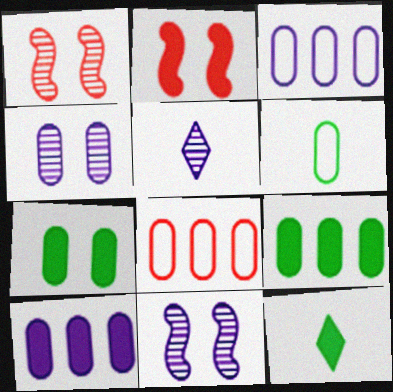[[1, 3, 12], 
[2, 10, 12], 
[8, 11, 12]]